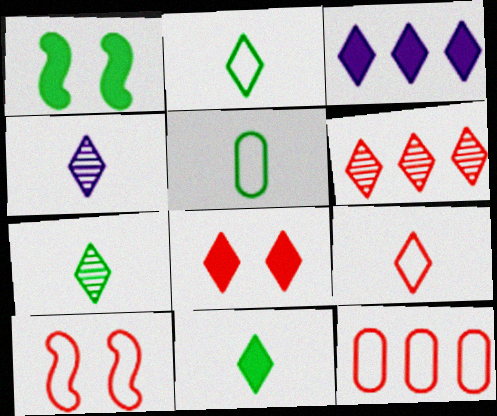[[1, 4, 12], 
[2, 7, 11], 
[3, 8, 11], 
[4, 9, 11], 
[6, 8, 9], 
[9, 10, 12]]